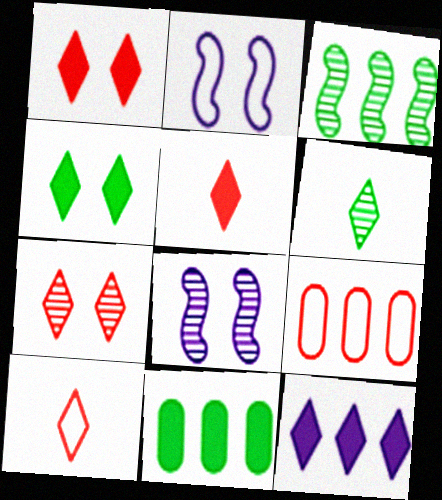[[3, 9, 12], 
[4, 5, 12], 
[8, 10, 11]]